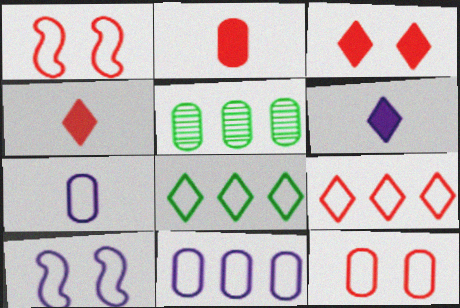[[1, 5, 6], 
[1, 7, 8], 
[4, 5, 10]]